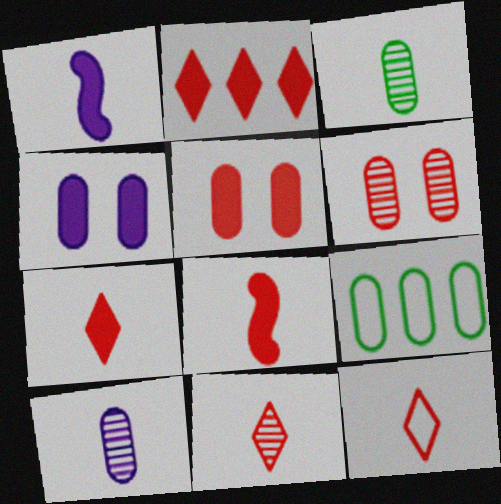[[1, 3, 12], 
[2, 5, 8], 
[5, 9, 10], 
[7, 11, 12]]